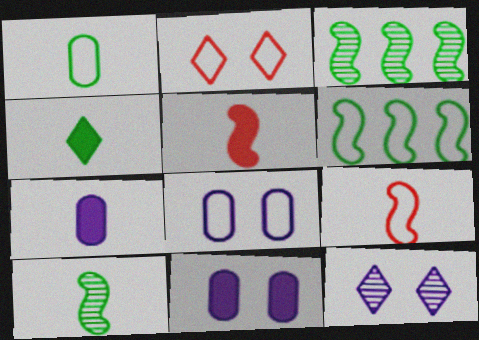[[1, 4, 10], 
[2, 3, 7], 
[4, 5, 7]]